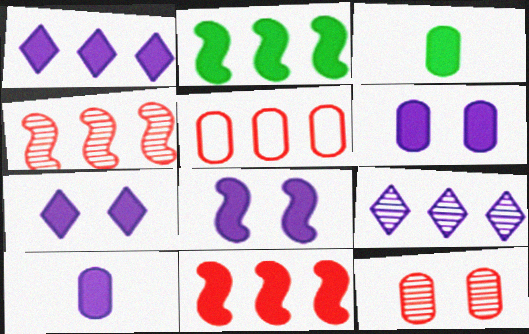[[1, 8, 10], 
[2, 5, 9], 
[3, 7, 11], 
[6, 7, 8]]